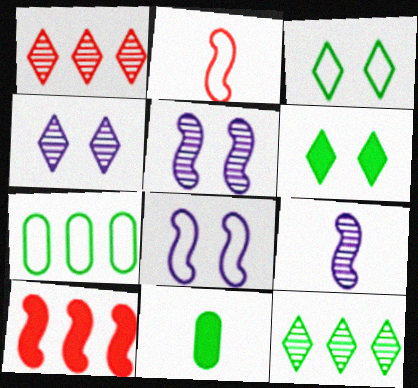[[1, 8, 11]]